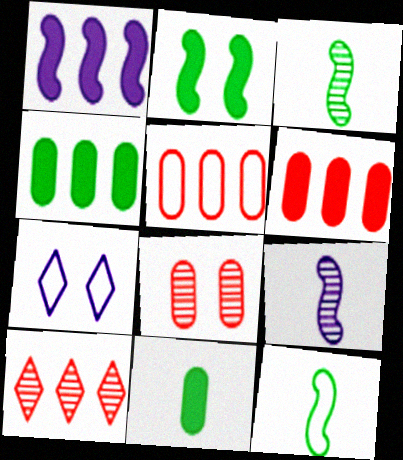[[2, 7, 8], 
[3, 6, 7], 
[5, 7, 12]]